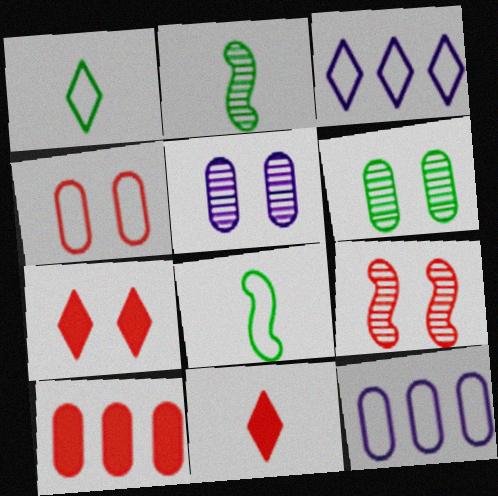[[2, 7, 12], 
[3, 4, 8], 
[4, 7, 9]]